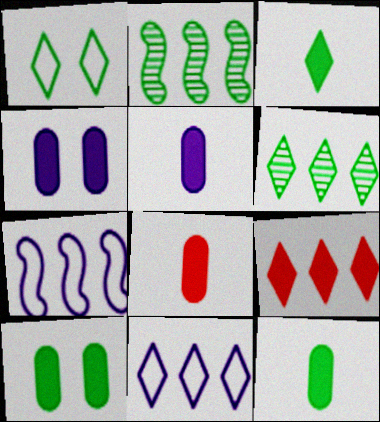[[1, 2, 12], 
[1, 3, 6], 
[5, 8, 12], 
[6, 9, 11]]